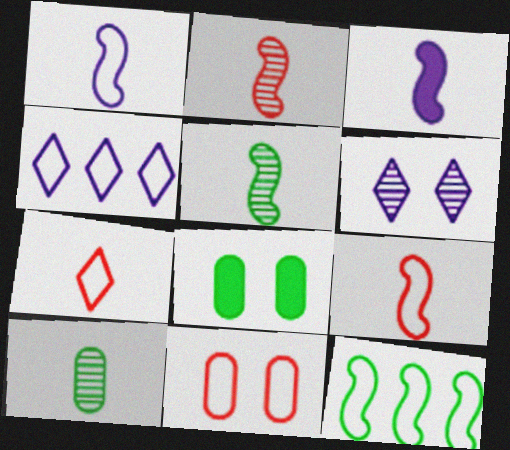[[2, 4, 8], 
[3, 5, 9], 
[3, 7, 10]]